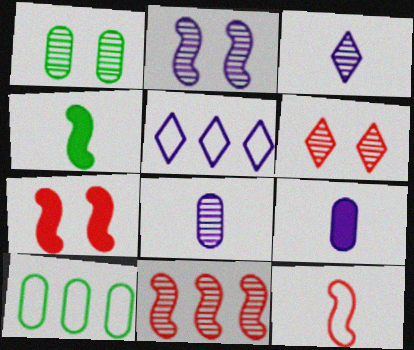[[1, 2, 6], 
[1, 3, 11], 
[2, 5, 9], 
[3, 7, 10], 
[7, 11, 12]]